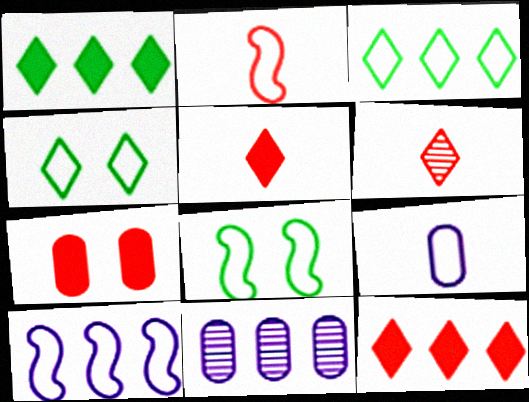[[2, 8, 10], 
[5, 8, 11]]